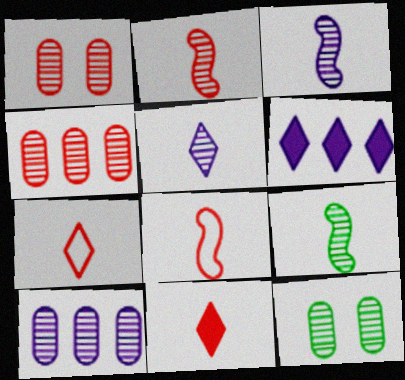[[2, 3, 9], 
[6, 8, 12]]